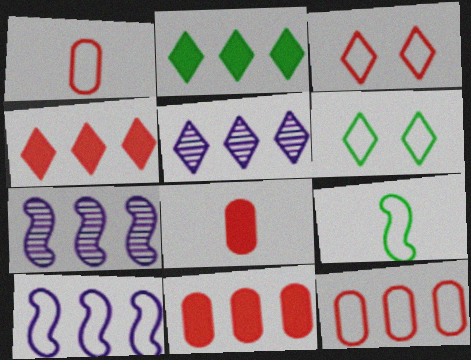[[1, 6, 10], 
[2, 7, 12], 
[6, 7, 8]]